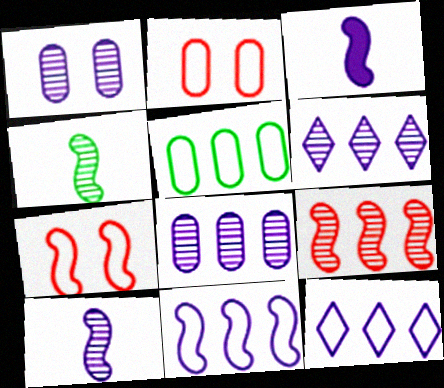[[1, 3, 12], 
[1, 6, 10]]